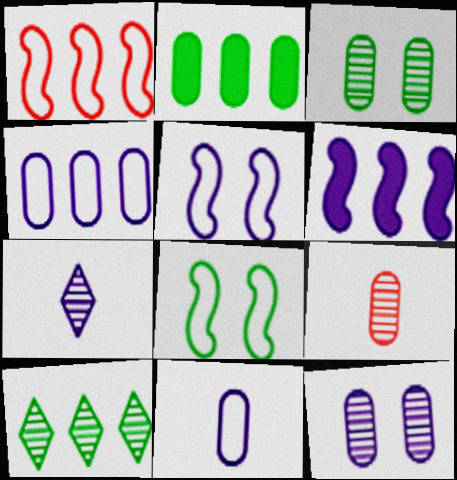[]